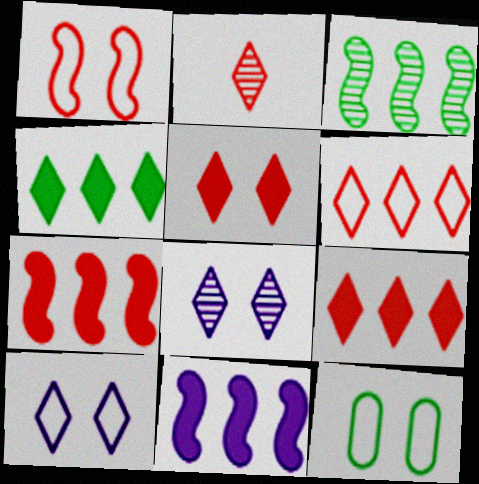[[1, 10, 12], 
[2, 4, 10], 
[2, 5, 6], 
[2, 11, 12]]